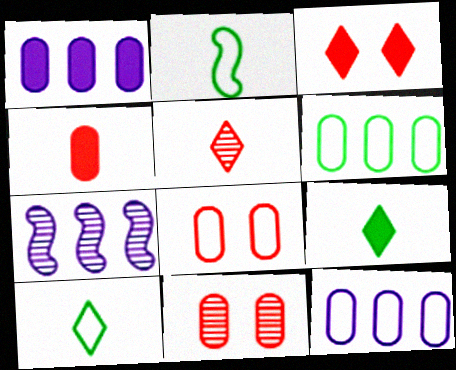[[7, 8, 9]]